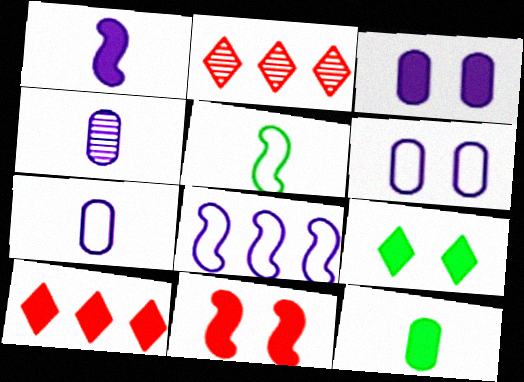[[2, 3, 5], 
[3, 9, 11]]